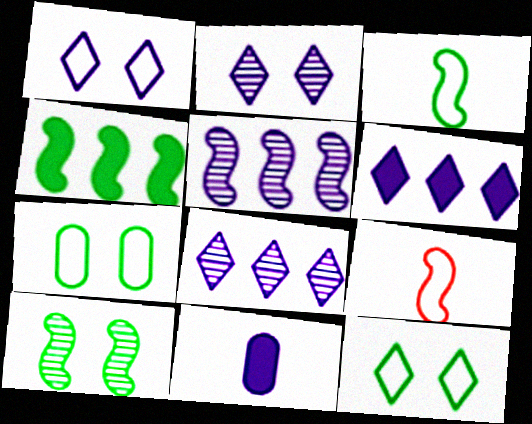[[1, 5, 11], 
[3, 4, 10]]